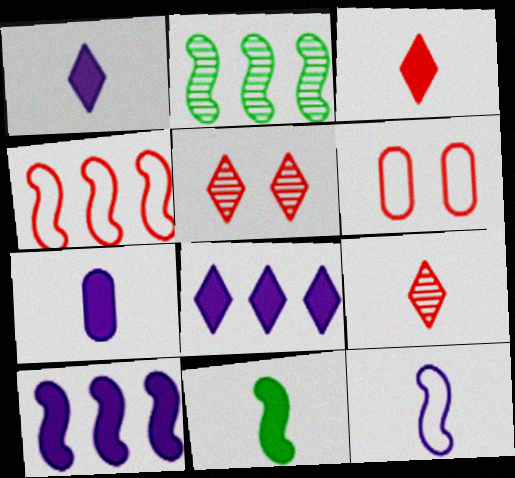[[1, 2, 6], 
[2, 4, 10], 
[3, 7, 11]]